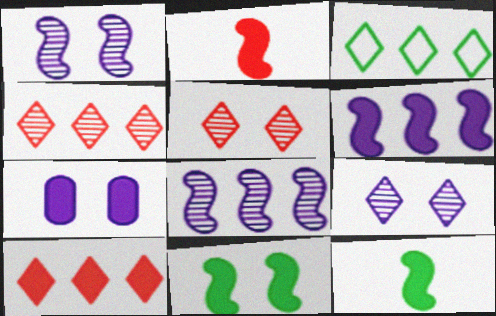[[2, 6, 11], 
[7, 10, 12]]